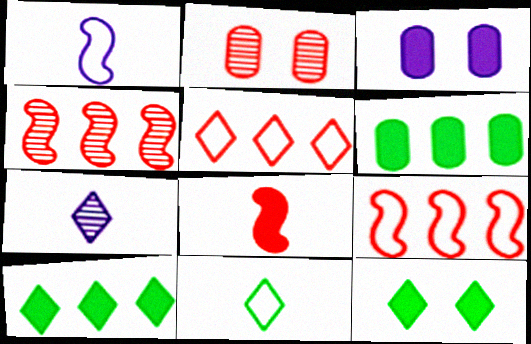[[1, 2, 10], 
[2, 5, 8], 
[3, 4, 11], 
[3, 8, 10], 
[5, 7, 12]]